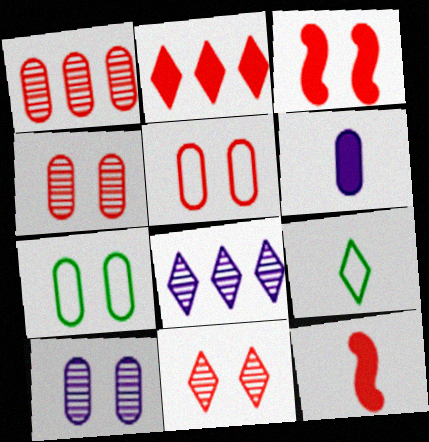[[1, 6, 7], 
[3, 5, 11], 
[7, 8, 12]]